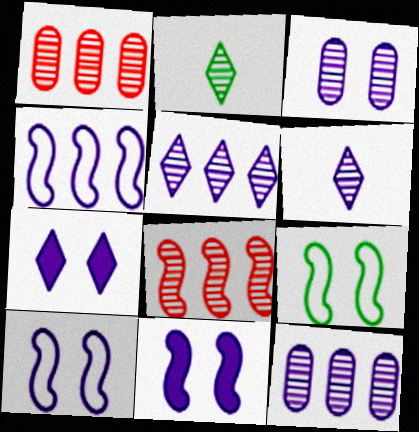[[2, 3, 8], 
[3, 7, 10]]